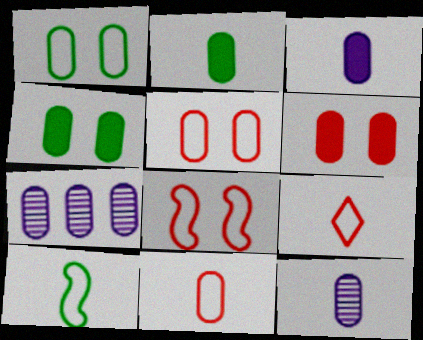[[2, 5, 7], 
[2, 11, 12], 
[4, 7, 11]]